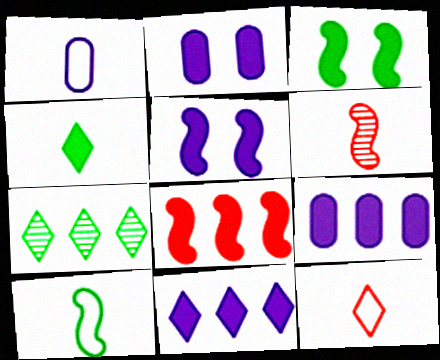[[1, 4, 6], 
[1, 10, 12], 
[2, 4, 8]]